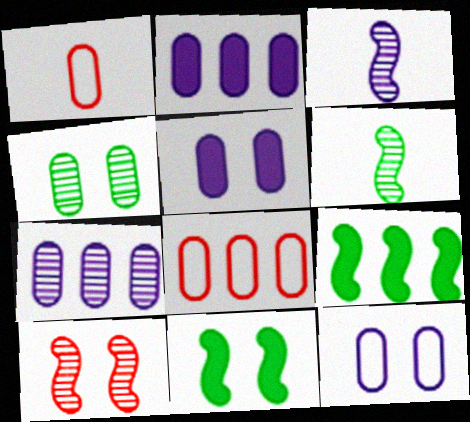[[1, 2, 4]]